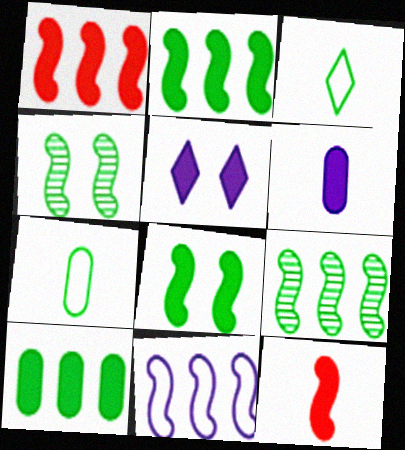[[1, 9, 11], 
[3, 4, 10], 
[4, 11, 12], 
[5, 10, 12]]